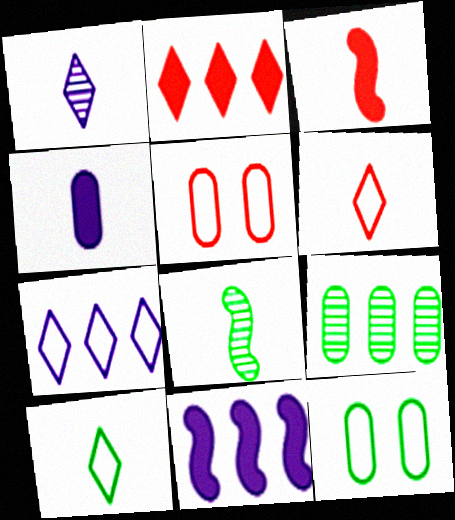[[4, 5, 9], 
[4, 6, 8]]